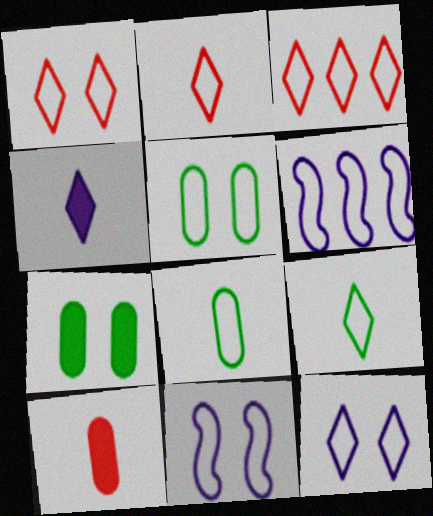[[1, 2, 3], 
[1, 5, 11], 
[1, 6, 8], 
[2, 5, 6], 
[3, 8, 11], 
[3, 9, 12]]